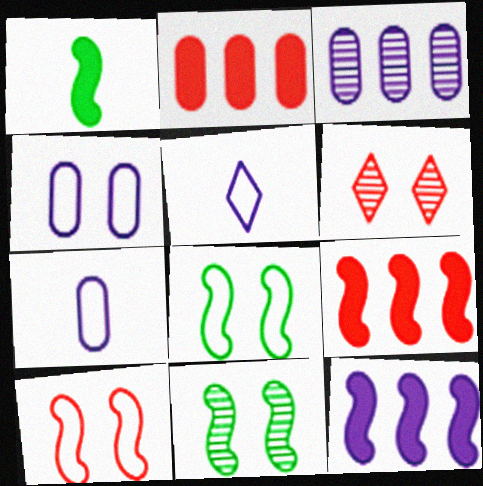[[2, 5, 11]]